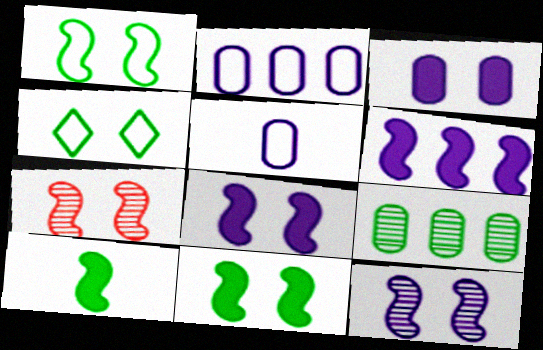[[1, 7, 8], 
[3, 4, 7], 
[4, 9, 10]]